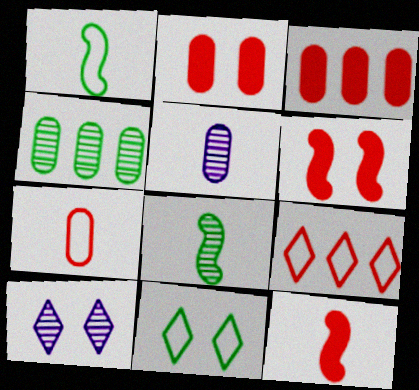[[1, 3, 10]]